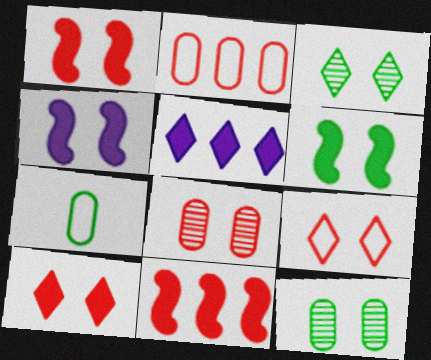[[1, 4, 6], 
[1, 8, 9], 
[4, 9, 12]]